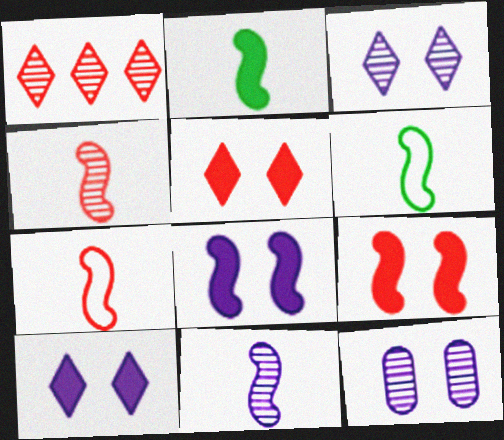[[2, 7, 11]]